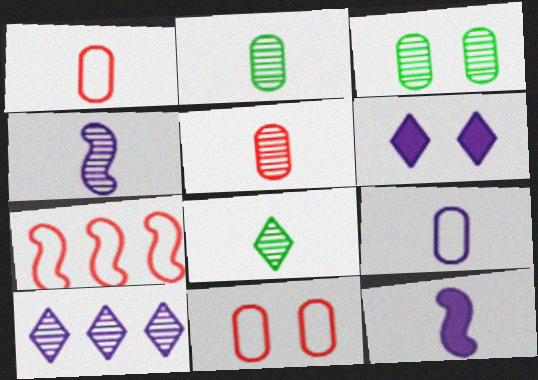[[1, 8, 12], 
[2, 6, 7], 
[4, 5, 8]]